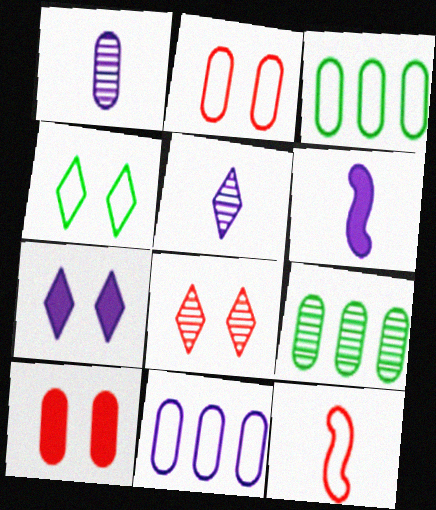[[1, 3, 10], 
[3, 6, 8], 
[4, 7, 8], 
[4, 11, 12], 
[7, 9, 12]]